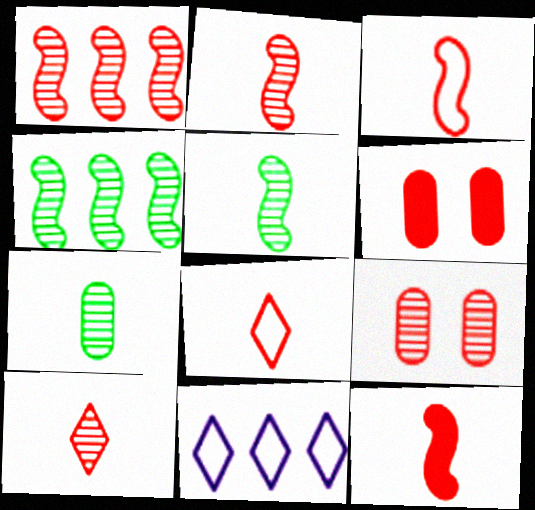[[1, 6, 8], 
[1, 9, 10], 
[2, 3, 12], 
[5, 6, 11]]